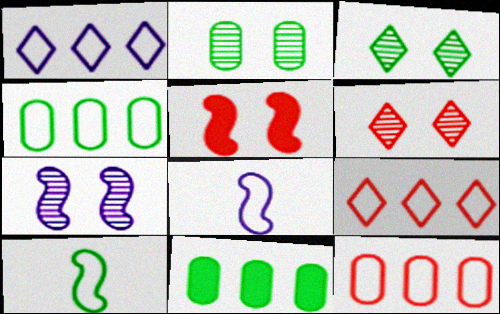[[2, 6, 7], 
[3, 10, 11], 
[6, 8, 11]]